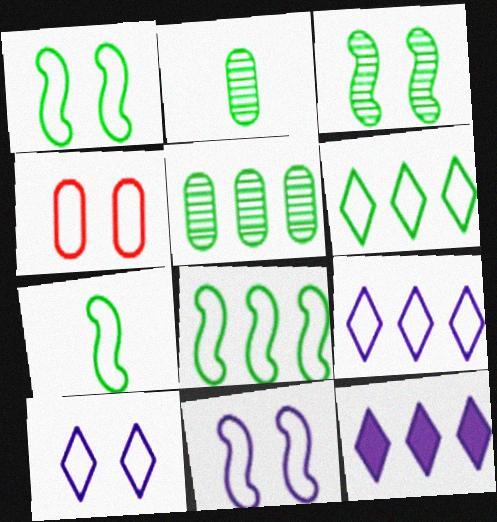[[1, 4, 10], 
[1, 7, 8], 
[4, 7, 9]]